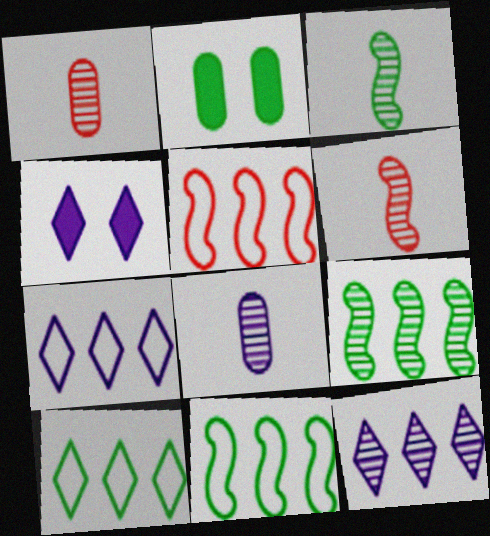[[1, 4, 11], 
[2, 3, 10], 
[2, 6, 7]]